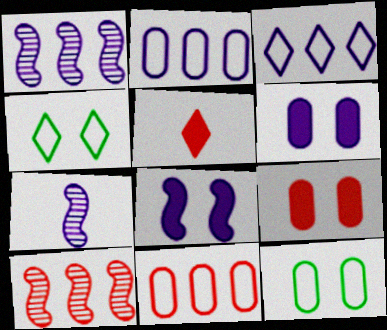[[1, 5, 12], 
[3, 6, 7]]